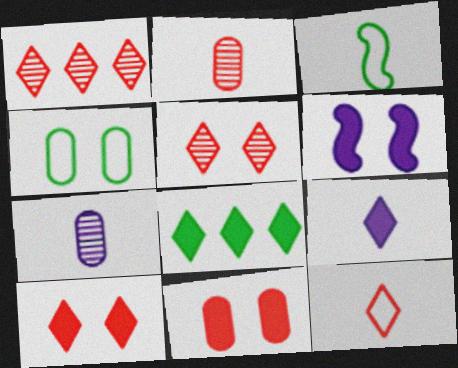[[1, 10, 12], 
[2, 3, 9], 
[4, 5, 6], 
[8, 9, 10]]